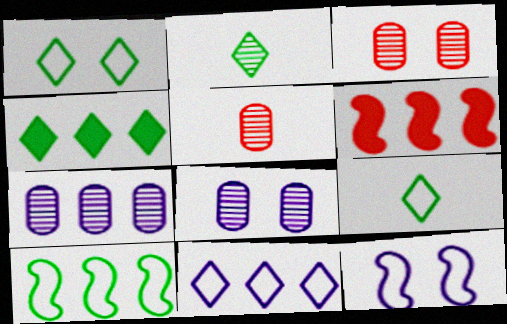[[1, 2, 4], 
[4, 5, 12], 
[6, 8, 9]]